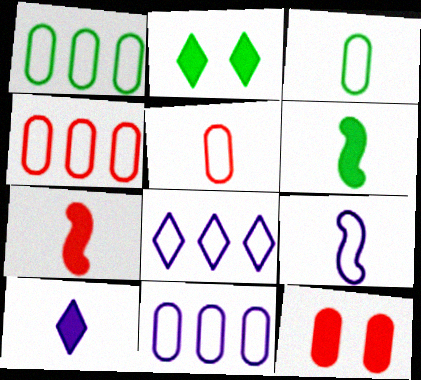[[1, 4, 11]]